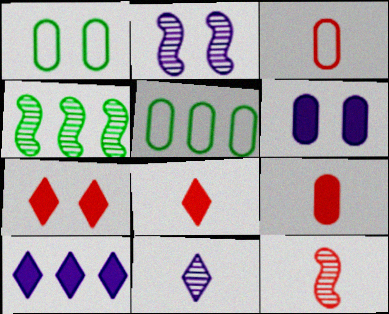[[1, 2, 7], 
[1, 10, 12], 
[2, 4, 12], 
[2, 5, 8], 
[3, 8, 12]]